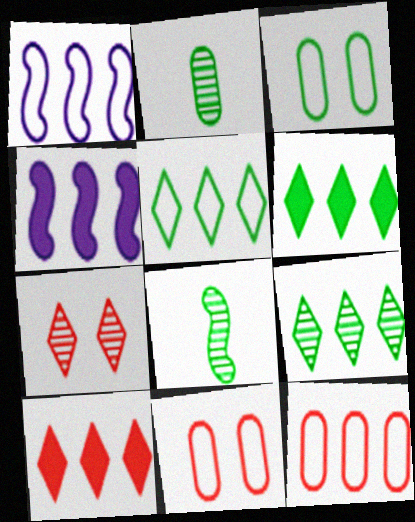[[1, 5, 12], 
[3, 6, 8], 
[4, 9, 12], 
[5, 6, 9]]